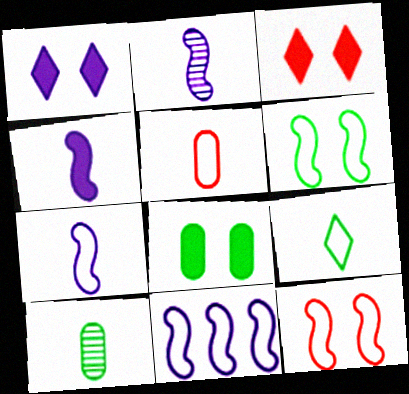[[2, 4, 7], 
[3, 10, 11], 
[5, 7, 9]]